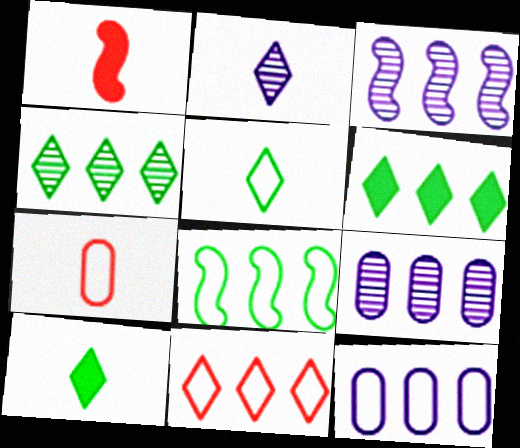[[8, 11, 12]]